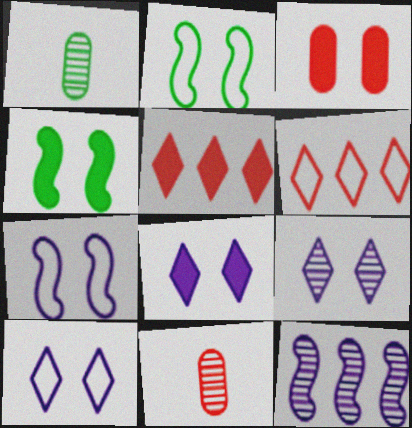[[1, 5, 7], 
[2, 3, 9], 
[3, 4, 8], 
[8, 9, 10]]